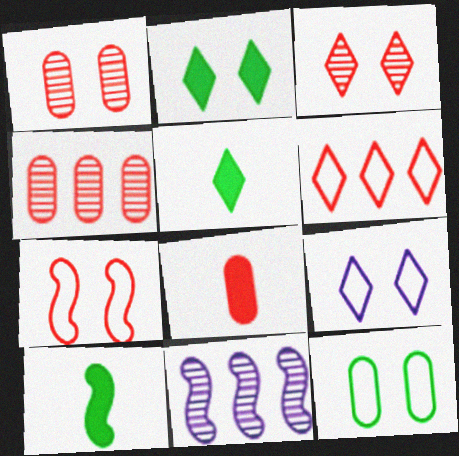[[2, 3, 9], 
[4, 9, 10], 
[7, 9, 12], 
[7, 10, 11]]